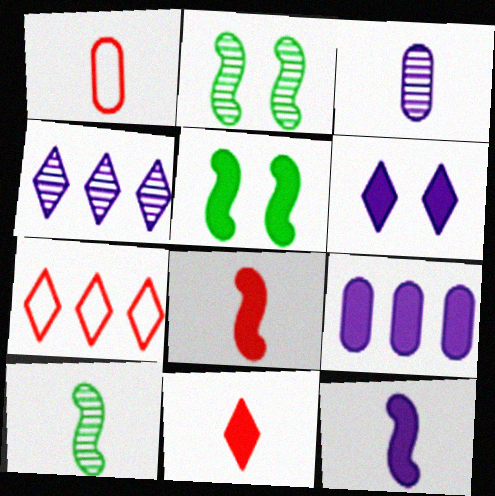[[1, 4, 5], 
[3, 5, 7], 
[5, 9, 11], 
[6, 9, 12]]